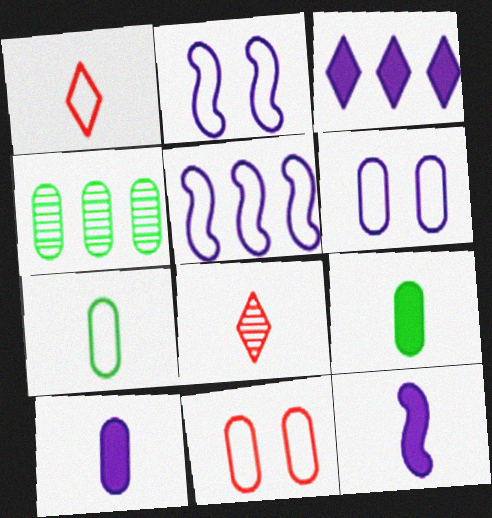[[4, 10, 11], 
[7, 8, 12]]